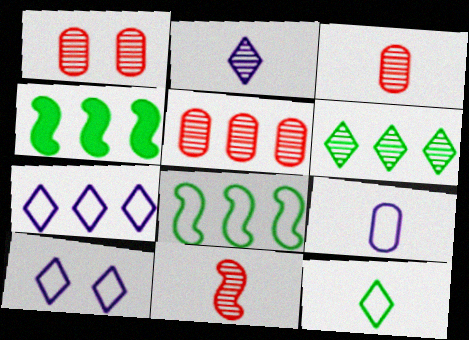[[1, 3, 5], 
[3, 4, 10], 
[4, 5, 7]]